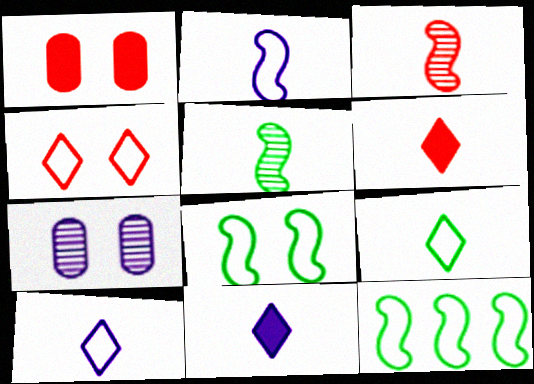[[6, 7, 12]]